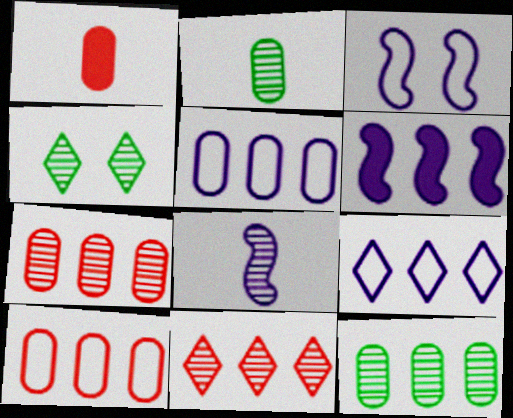[[3, 6, 8], 
[4, 7, 8]]